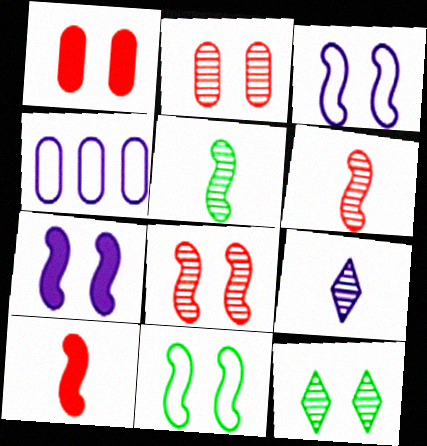[[1, 3, 12], 
[4, 7, 9], 
[4, 10, 12], 
[7, 8, 11]]